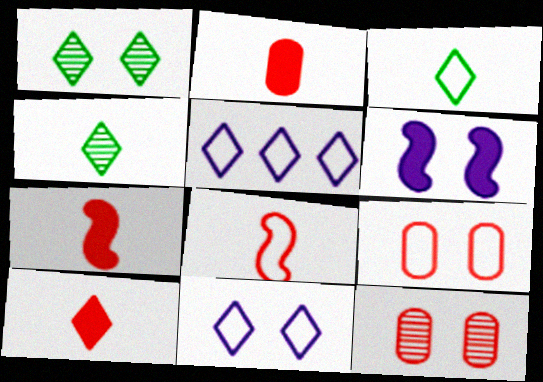[[1, 5, 10], 
[1, 6, 9], 
[2, 7, 10]]